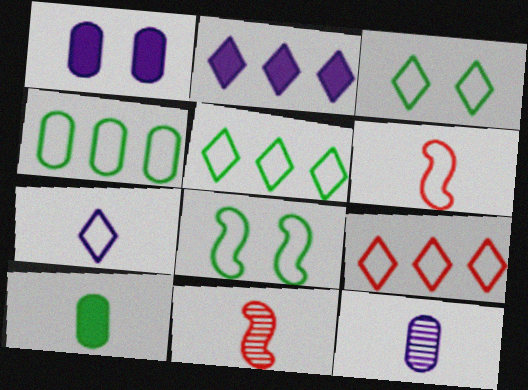[[1, 5, 11], 
[3, 7, 9], 
[7, 10, 11]]